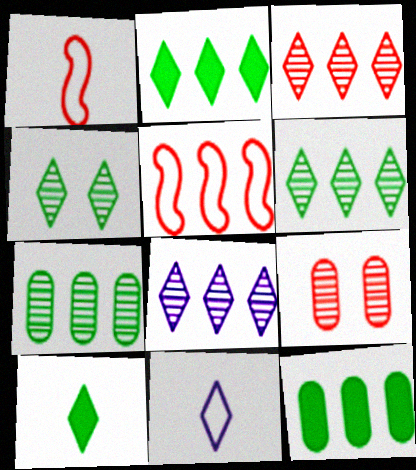[[3, 6, 8], 
[5, 8, 12]]